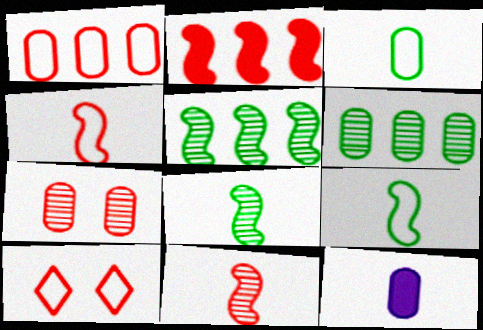[[1, 4, 10], 
[5, 10, 12]]